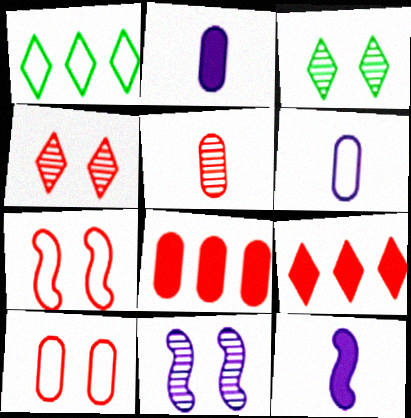[[1, 6, 7], 
[5, 7, 9], 
[5, 8, 10]]